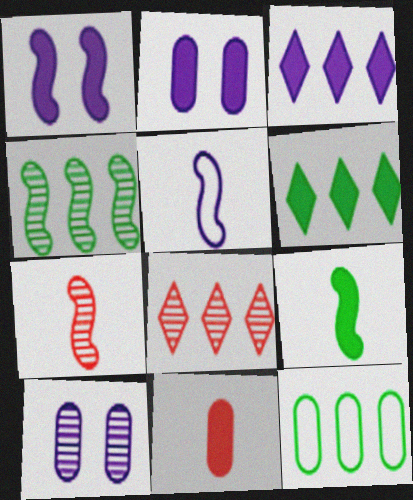[[1, 6, 11], 
[3, 5, 10], 
[4, 6, 12], 
[5, 7, 9], 
[10, 11, 12]]